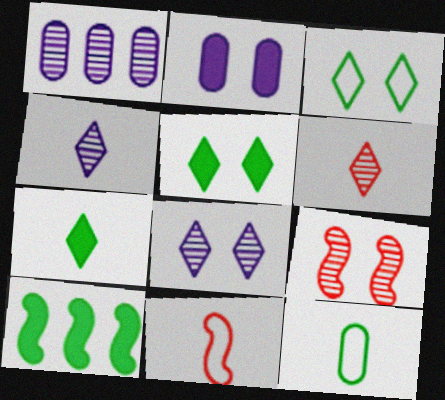[[1, 5, 11], 
[2, 3, 9]]